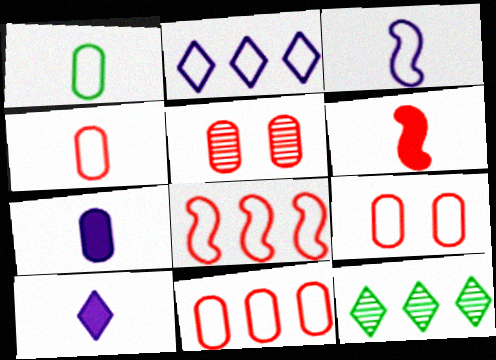[[4, 9, 11]]